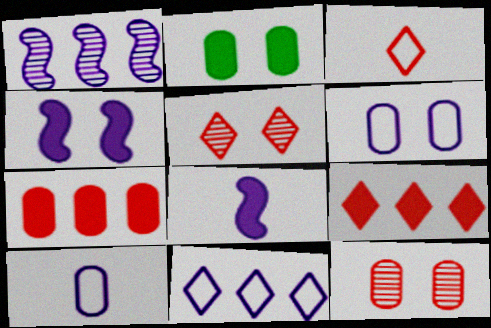[[1, 2, 3], 
[2, 6, 12], 
[2, 8, 9], 
[3, 5, 9]]